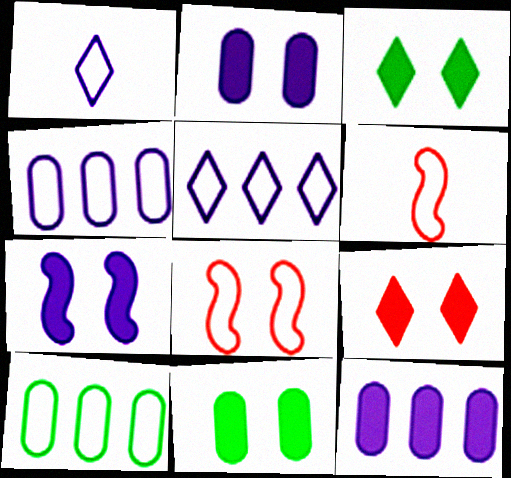[[1, 8, 10], 
[7, 9, 11]]